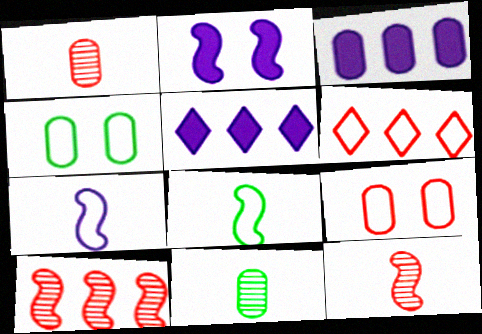[[1, 3, 4], 
[2, 6, 11], 
[2, 8, 10], 
[3, 9, 11], 
[4, 5, 12], 
[4, 6, 7]]